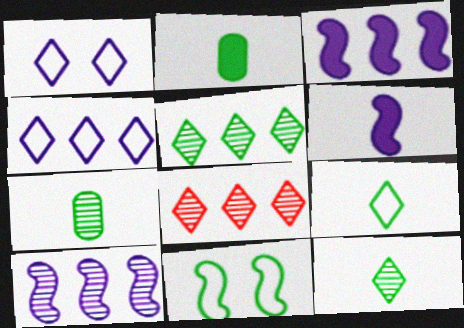[[2, 5, 11]]